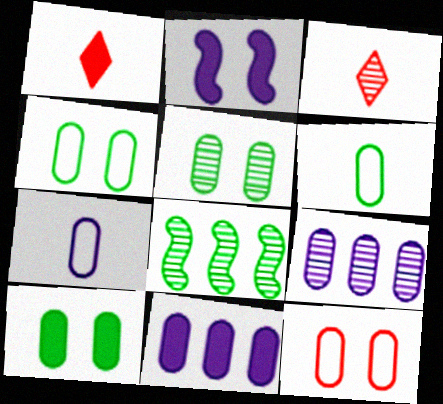[[4, 5, 10]]